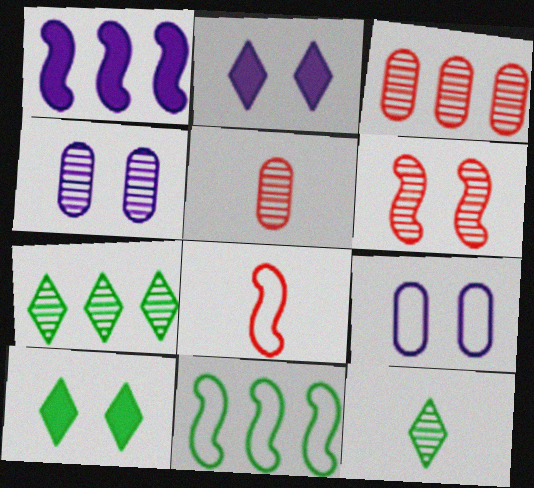[[2, 5, 11], 
[6, 9, 10]]